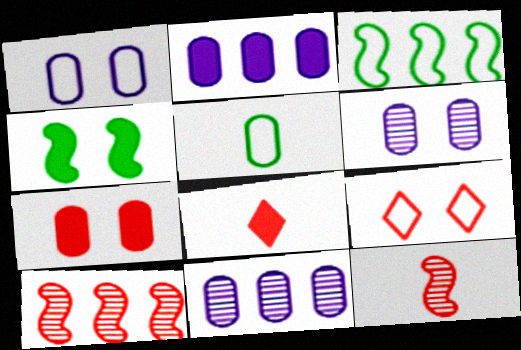[[2, 4, 8], 
[3, 6, 8], 
[4, 6, 9], 
[5, 7, 11]]